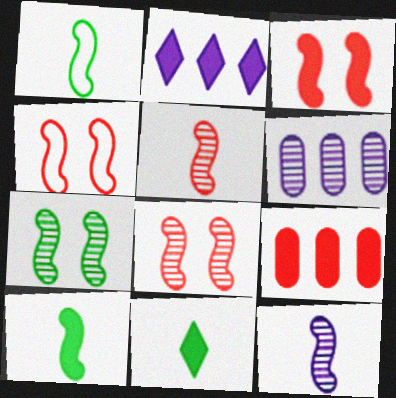[[3, 4, 8], 
[4, 6, 11]]